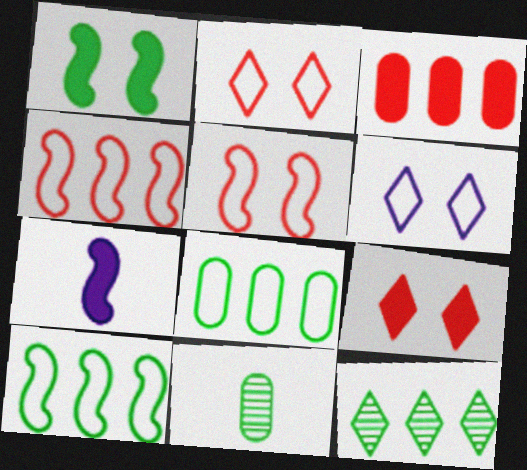[]